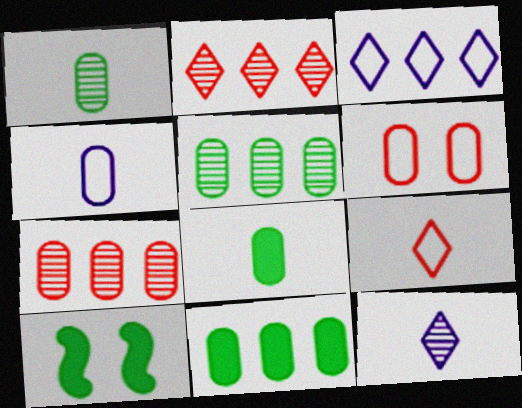[[2, 4, 10]]